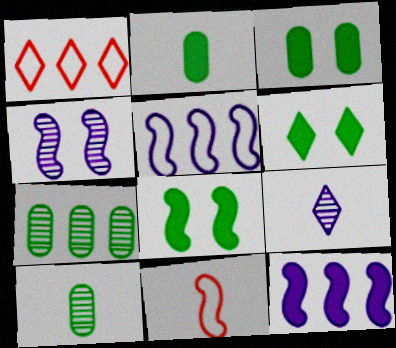[[1, 2, 4], 
[1, 6, 9], 
[1, 7, 12], 
[2, 9, 11], 
[3, 6, 8]]